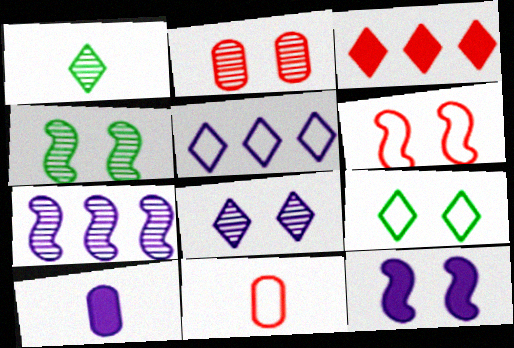[[1, 2, 7], 
[2, 4, 8], 
[2, 9, 12], 
[4, 6, 12]]